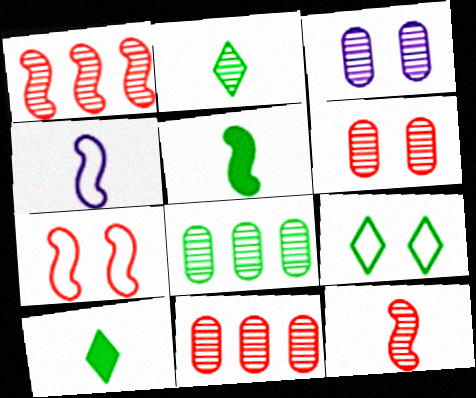[[1, 2, 3], 
[4, 5, 12], 
[5, 8, 9]]